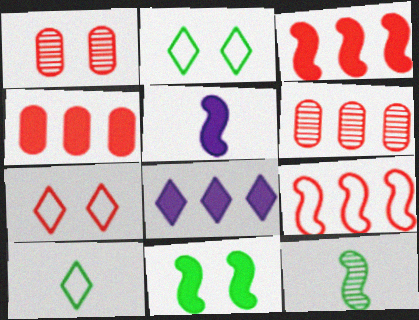[[2, 5, 6], 
[3, 5, 11]]